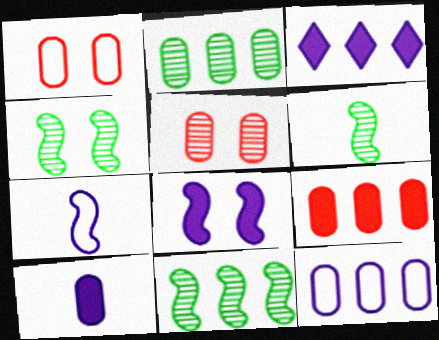[[1, 2, 10], 
[1, 3, 6], 
[2, 9, 12], 
[3, 8, 10], 
[4, 6, 11]]